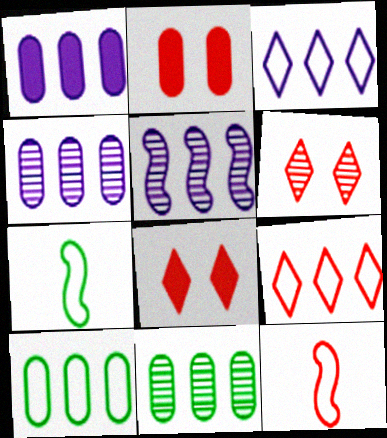[[1, 3, 5], 
[1, 6, 7], 
[4, 7, 8]]